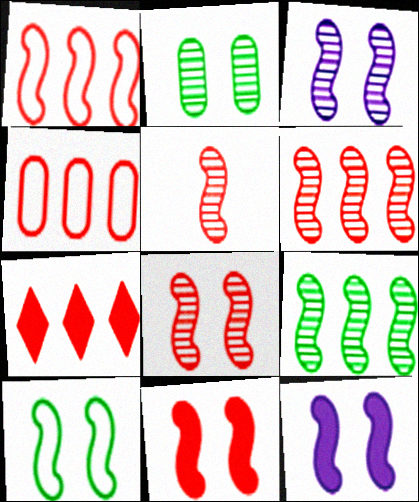[[1, 5, 11], 
[3, 5, 9], 
[3, 10, 11], 
[4, 6, 7], 
[5, 6, 8], 
[8, 10, 12]]